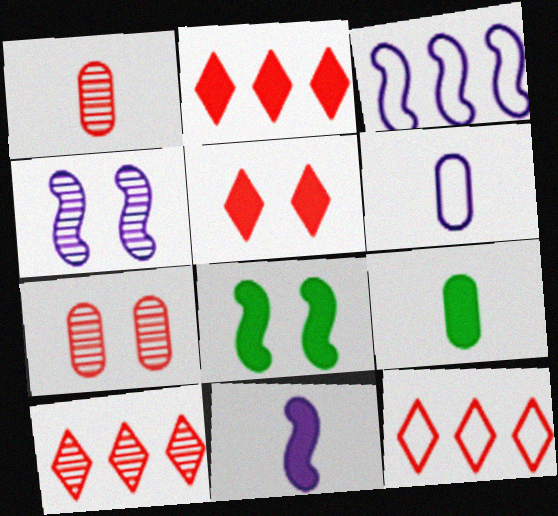[[1, 6, 9], 
[2, 10, 12], 
[3, 4, 11], 
[4, 9, 12], 
[6, 8, 10]]